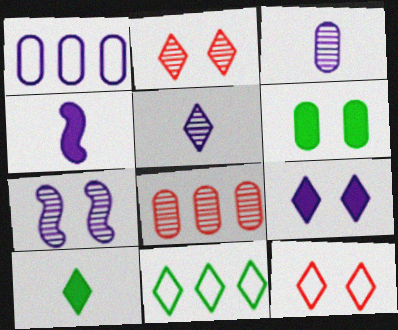[[6, 7, 12]]